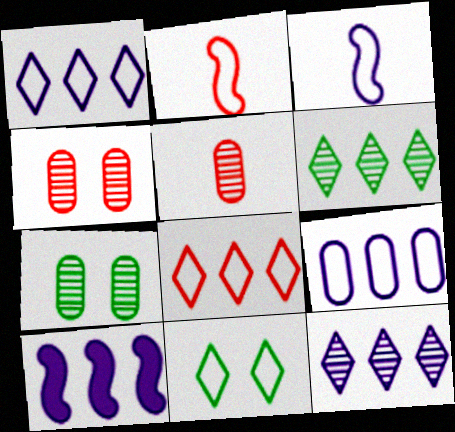[[2, 9, 11], 
[5, 10, 11], 
[9, 10, 12]]